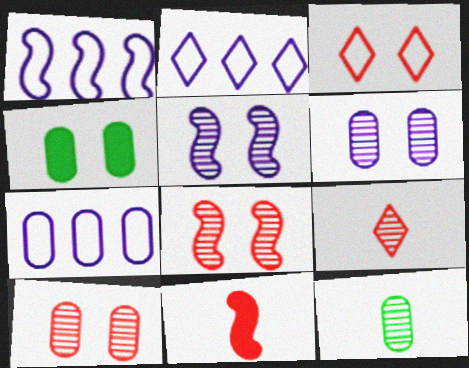[[1, 2, 7], 
[1, 4, 9], 
[3, 4, 5]]